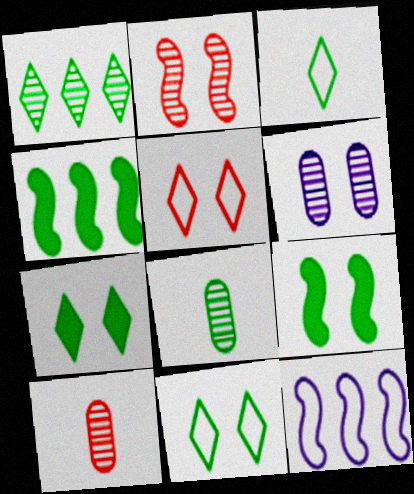[[1, 3, 7], 
[4, 8, 11], 
[5, 6, 9], 
[7, 10, 12]]